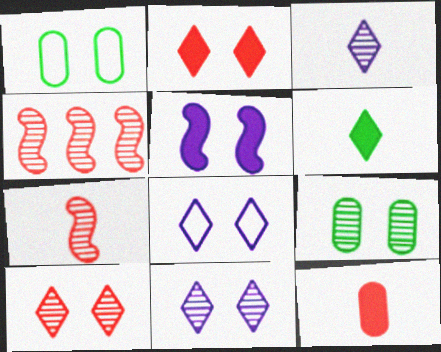[[1, 5, 10], 
[3, 4, 9]]